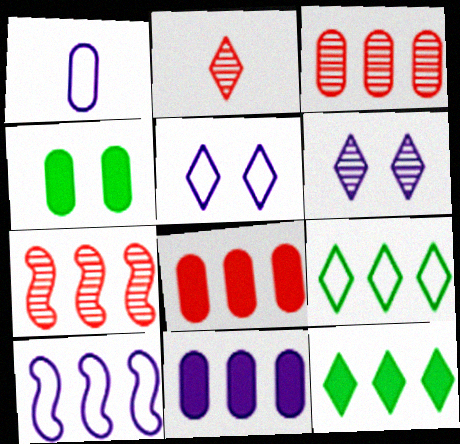[[1, 3, 4], 
[1, 5, 10], 
[2, 4, 10], 
[2, 5, 12], 
[3, 10, 12], 
[7, 9, 11]]